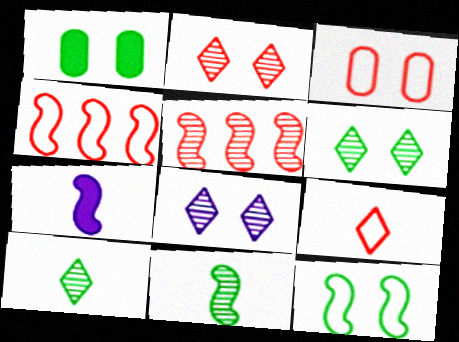[[1, 6, 12], 
[2, 6, 8], 
[3, 4, 9], 
[5, 7, 12]]